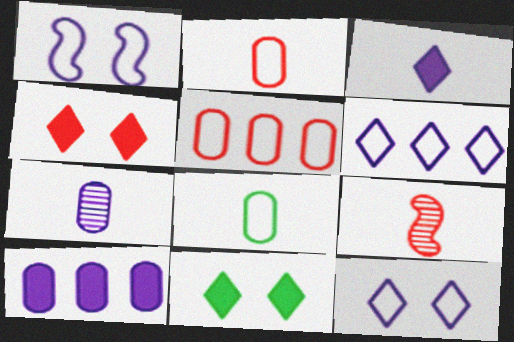[[3, 8, 9], 
[4, 5, 9]]